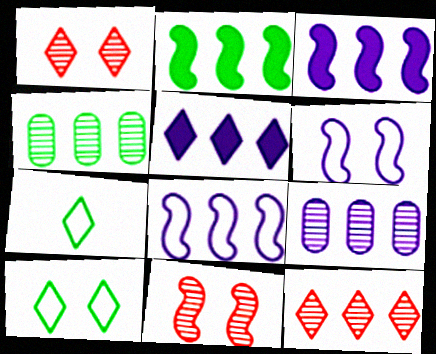[[1, 5, 7], 
[5, 8, 9]]